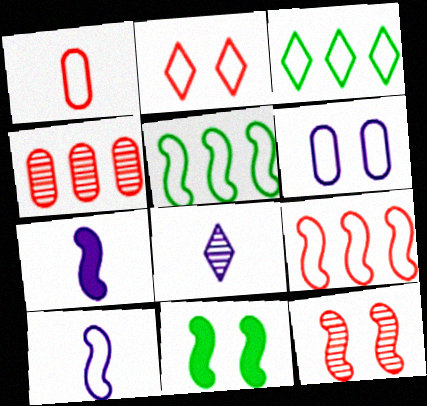[[1, 2, 9], 
[5, 7, 12]]